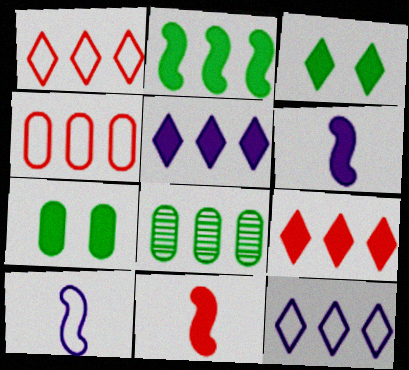[[5, 7, 11], 
[6, 7, 9]]